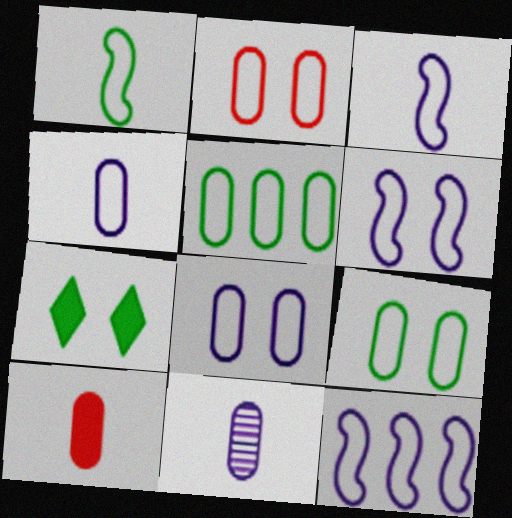[[2, 4, 5], 
[2, 8, 9], 
[3, 6, 12]]